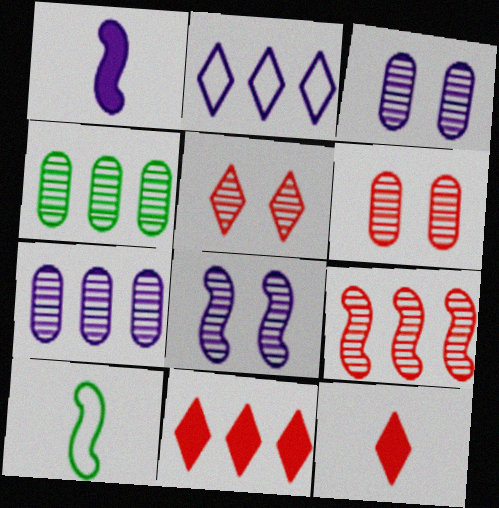[[1, 2, 3], 
[3, 10, 11]]